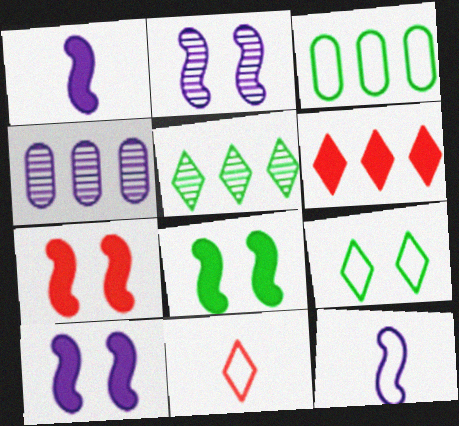[[4, 8, 11], 
[7, 8, 10]]